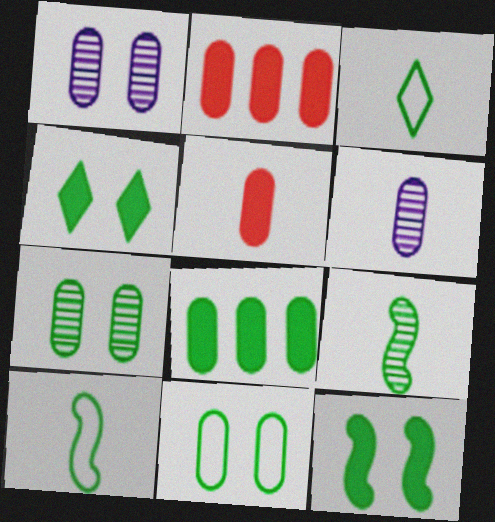[[2, 6, 11]]